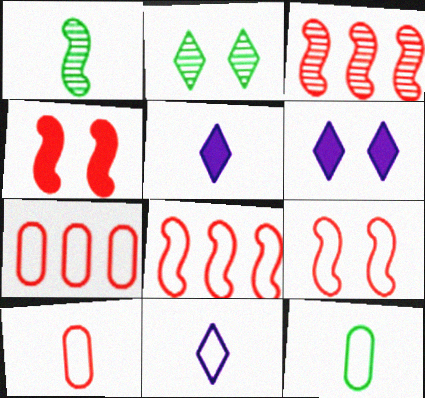[[1, 5, 10], 
[1, 6, 7], 
[3, 6, 12]]